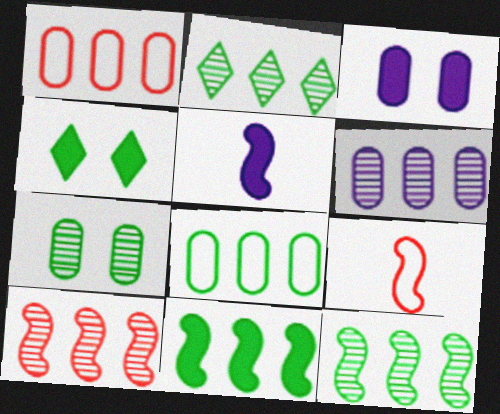[[2, 3, 9], 
[2, 6, 10], 
[2, 8, 11], 
[4, 6, 9]]